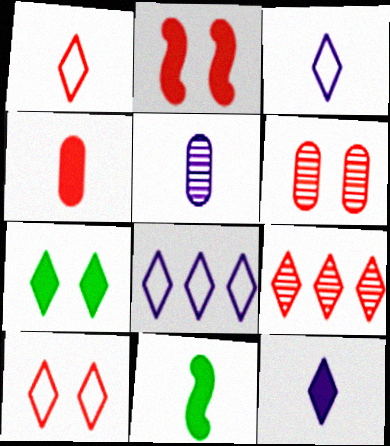[[1, 5, 11], 
[2, 6, 10], 
[3, 7, 9], 
[4, 11, 12], 
[6, 8, 11]]